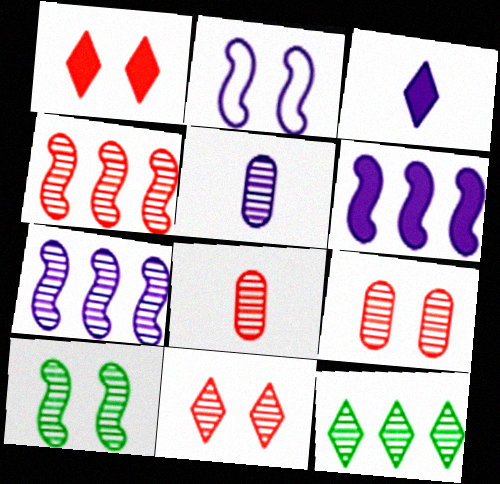[[4, 8, 11]]